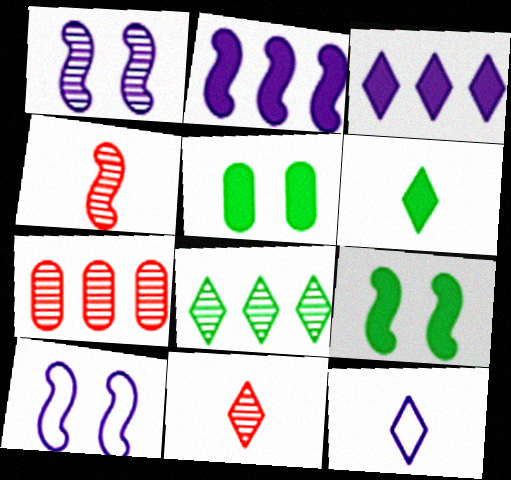[[6, 7, 10], 
[6, 11, 12], 
[7, 9, 12]]